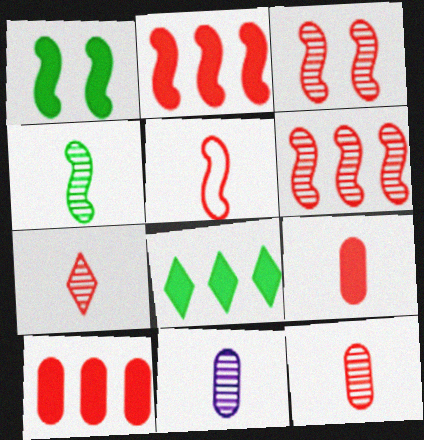[[2, 3, 5], 
[4, 7, 11], 
[5, 7, 9]]